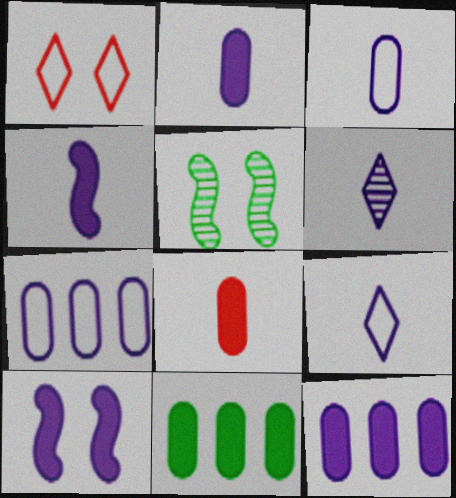[[3, 4, 6], 
[6, 7, 10]]